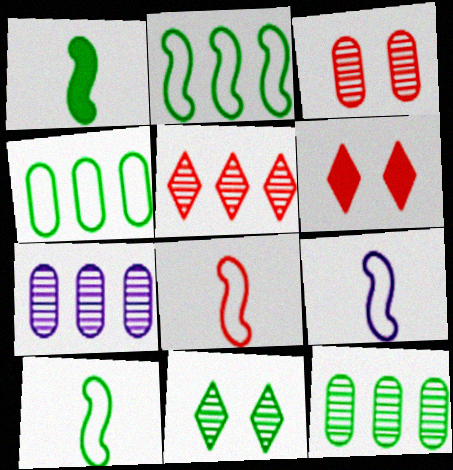[[1, 4, 11], 
[6, 7, 10], 
[6, 9, 12], 
[8, 9, 10]]